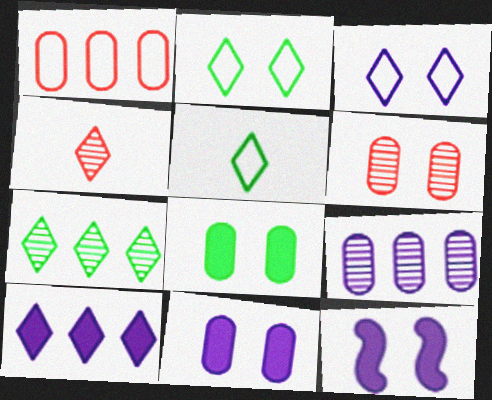[[2, 4, 10], 
[2, 6, 12]]